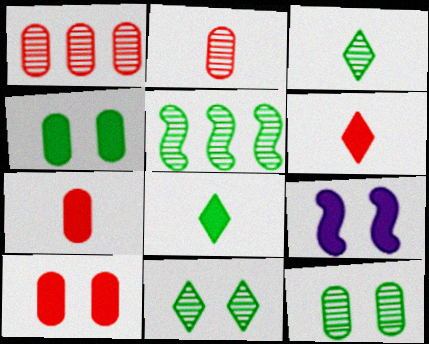[[3, 5, 12]]